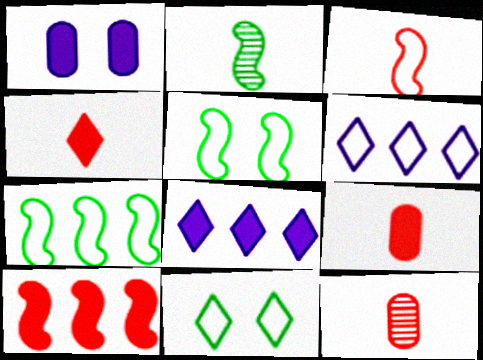[[3, 4, 12], 
[5, 8, 12]]